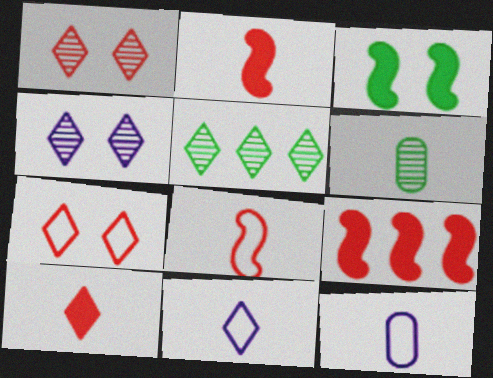[[2, 6, 11]]